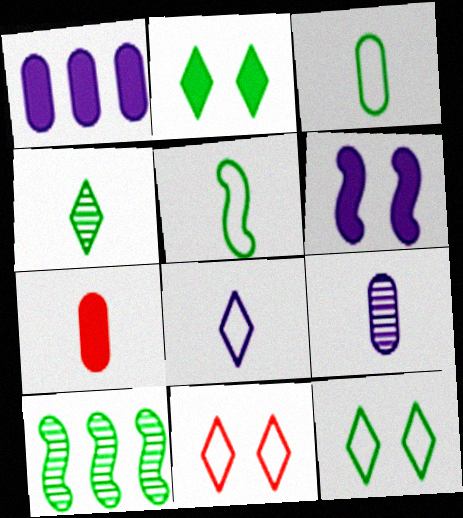[[2, 3, 10], 
[3, 7, 9]]